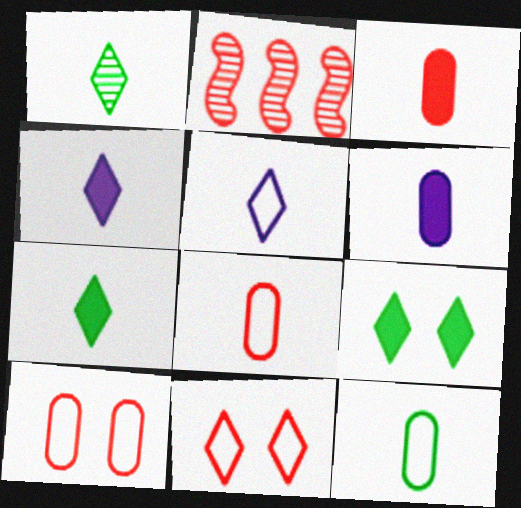[[2, 3, 11]]